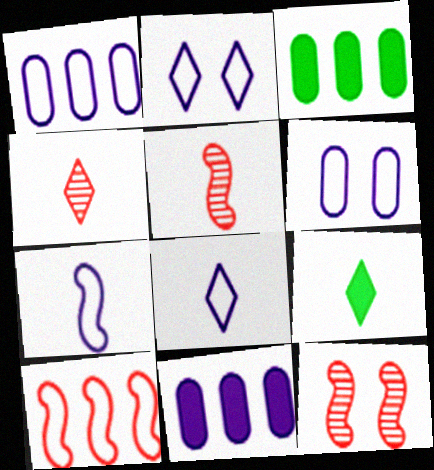[[1, 2, 7], 
[1, 9, 12], 
[2, 3, 5], 
[3, 8, 12], 
[4, 8, 9]]